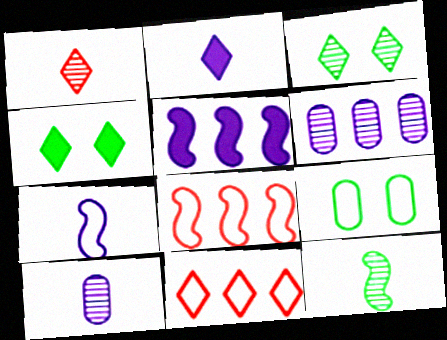[[1, 5, 9], 
[1, 10, 12], 
[2, 3, 11], 
[2, 7, 10], 
[4, 8, 10], 
[7, 9, 11]]